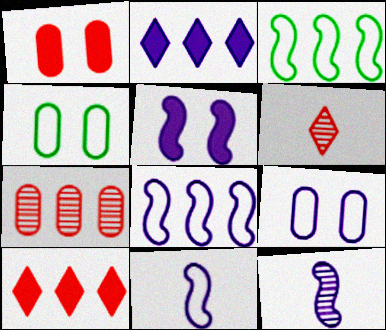[[2, 3, 7], 
[2, 9, 12], 
[4, 10, 12], 
[5, 8, 12]]